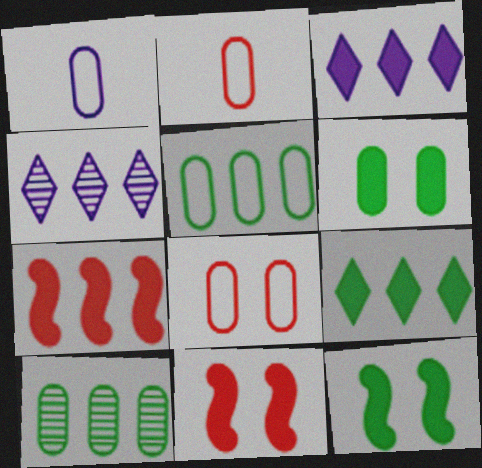[[1, 5, 8], 
[2, 4, 12], 
[4, 5, 7]]